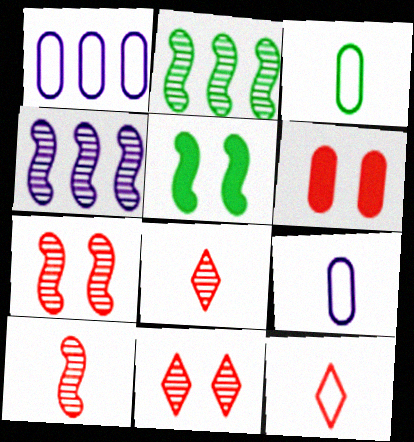[[1, 5, 8]]